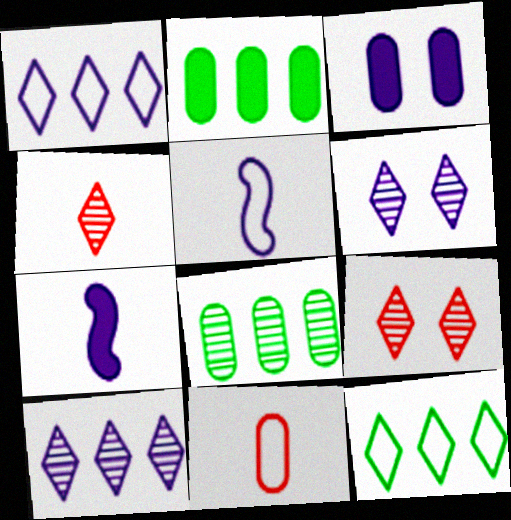[[2, 5, 9], 
[3, 5, 10], 
[3, 8, 11]]